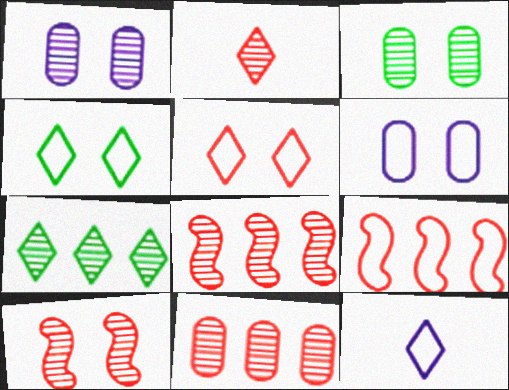[[2, 10, 11]]